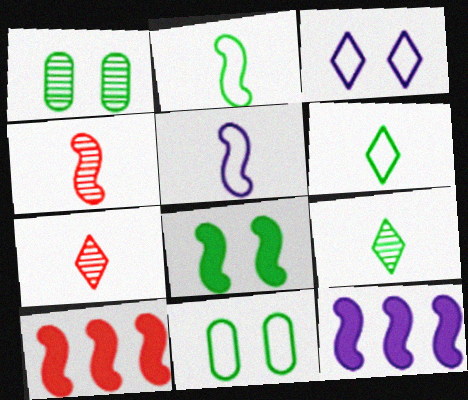[[7, 11, 12]]